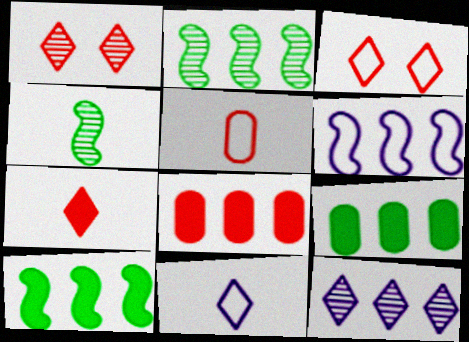[]